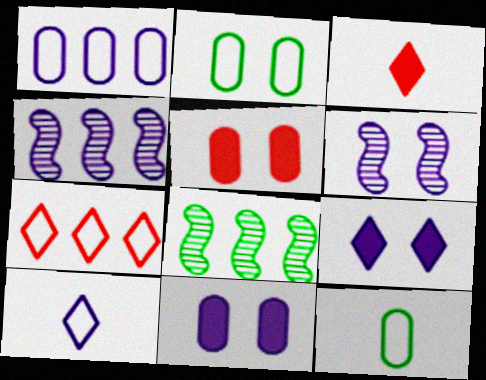[[2, 3, 4], 
[4, 10, 11], 
[5, 8, 10]]